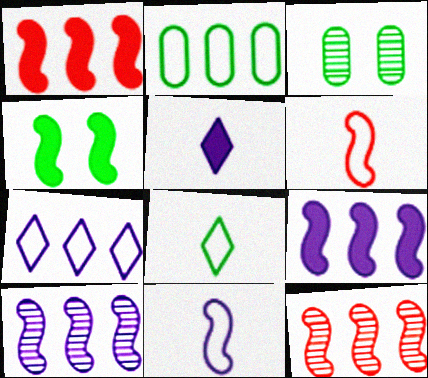[[4, 6, 10], 
[4, 11, 12]]